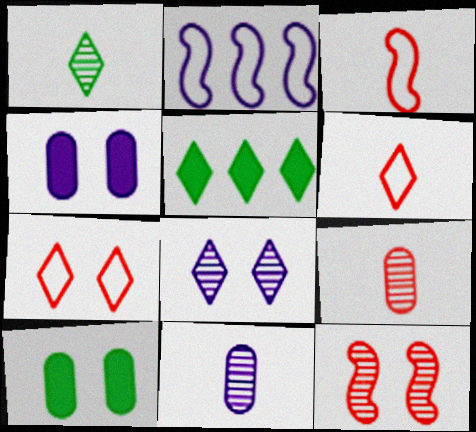[[5, 6, 8]]